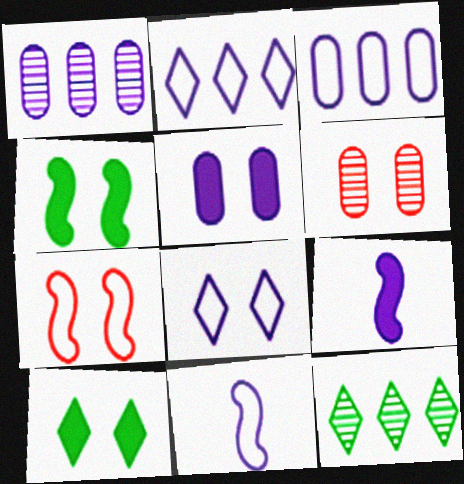[[1, 8, 9], 
[3, 8, 11], 
[4, 6, 8]]